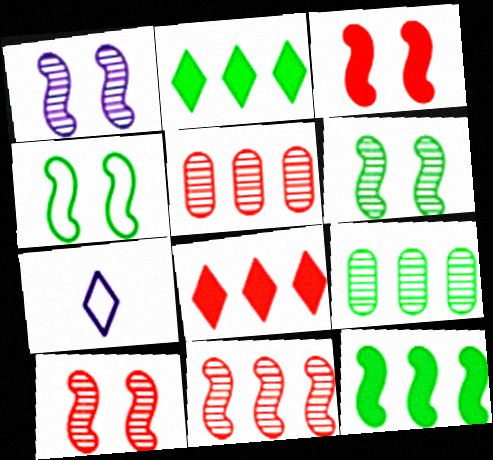[[1, 3, 4], 
[1, 6, 10], 
[3, 7, 9]]